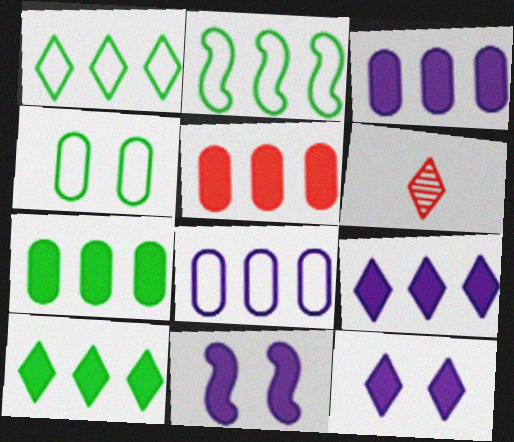[[1, 6, 12], 
[3, 5, 7]]